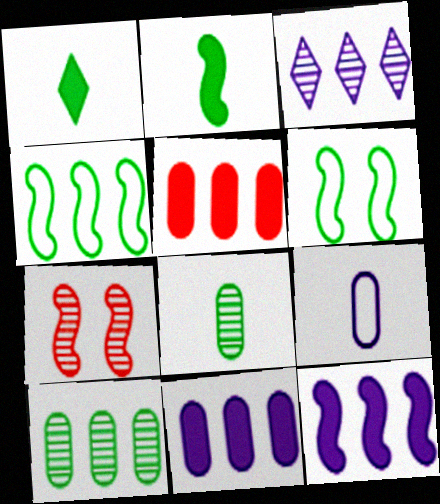[[1, 6, 10], 
[3, 4, 5], 
[3, 7, 8]]